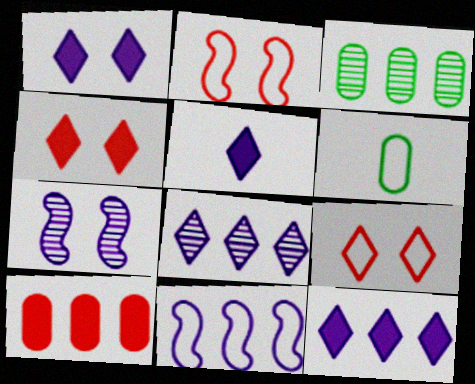[[1, 5, 12], 
[2, 3, 5], 
[6, 9, 11]]